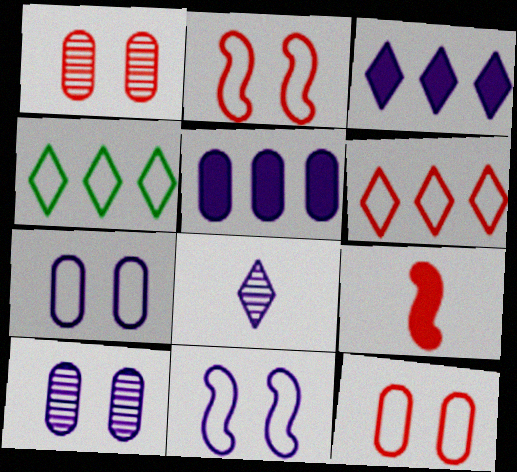[[1, 6, 9], 
[4, 9, 10], 
[5, 8, 11]]